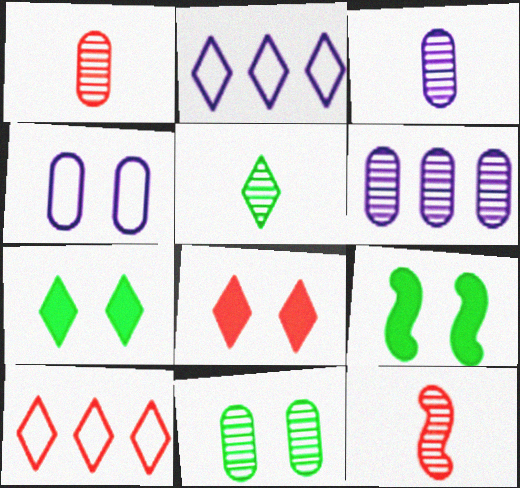[[1, 2, 9], 
[1, 6, 11], 
[2, 5, 8], 
[3, 5, 12], 
[3, 9, 10]]